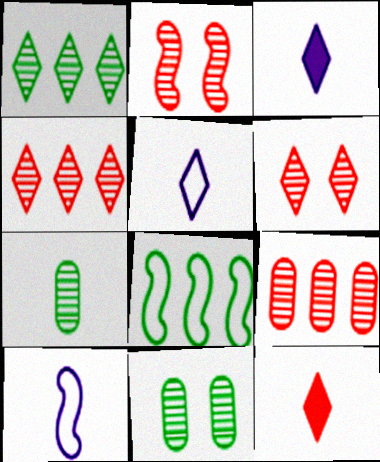[[7, 10, 12]]